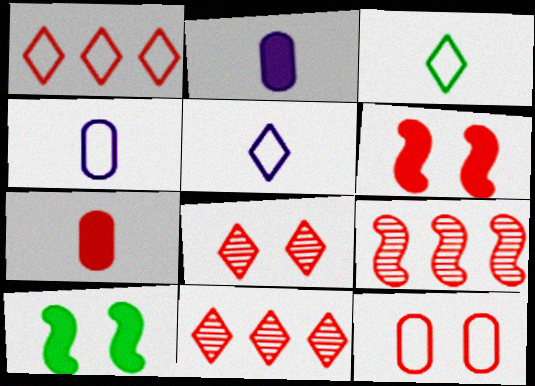[[4, 10, 11], 
[6, 8, 12]]